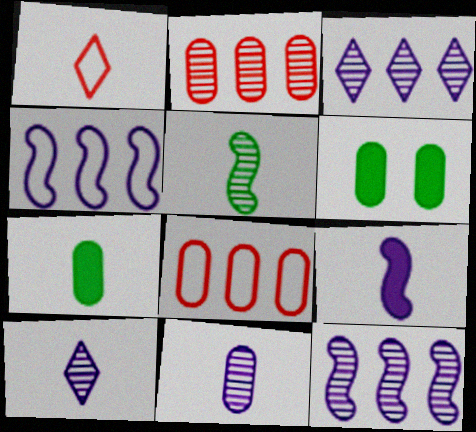[[1, 6, 12], 
[6, 8, 11]]